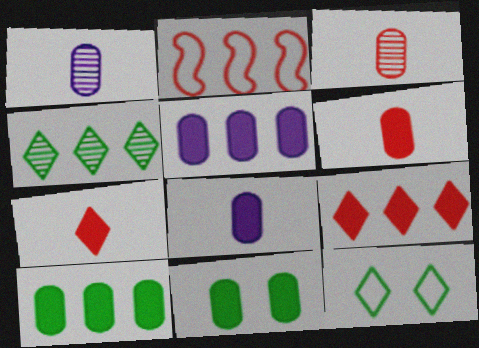[[2, 4, 5], 
[5, 6, 11]]